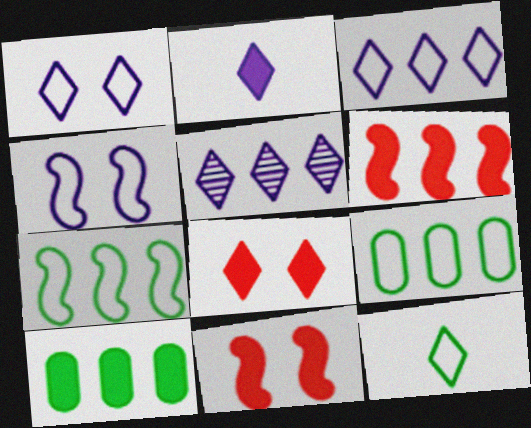[[1, 2, 5], 
[2, 10, 11], 
[5, 6, 9], 
[5, 8, 12]]